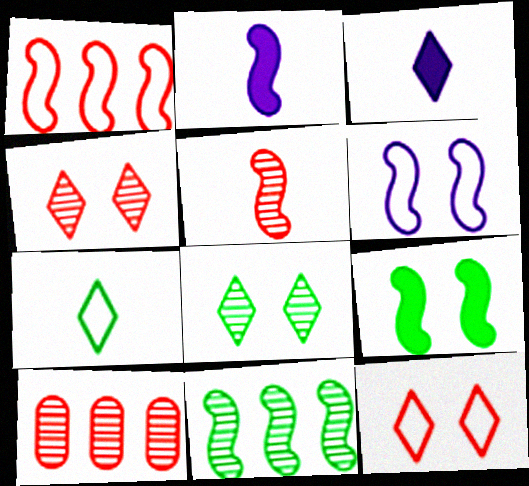[[4, 5, 10]]